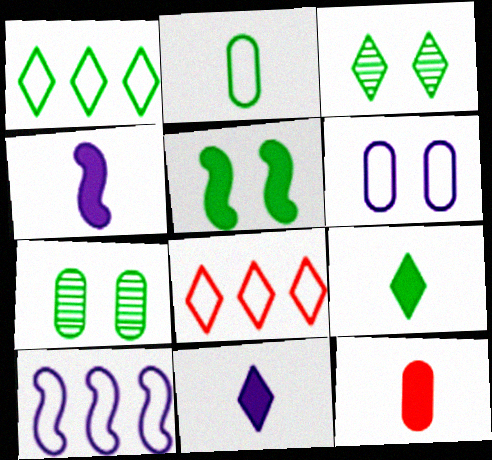[[1, 3, 9], 
[3, 8, 11], 
[3, 10, 12], 
[4, 7, 8], 
[4, 9, 12]]